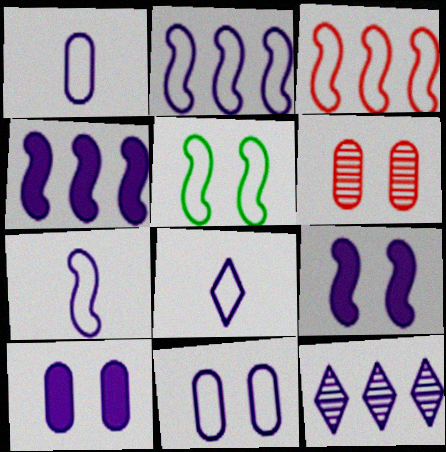[[1, 7, 8], 
[1, 9, 12], 
[2, 8, 11], 
[3, 5, 7], 
[7, 10, 12]]